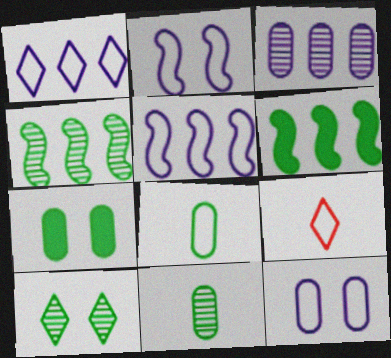[[4, 10, 11], 
[6, 8, 10]]